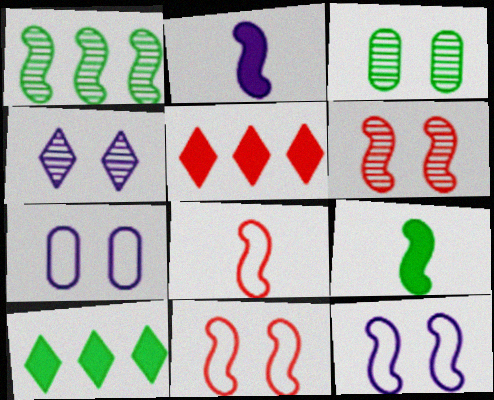[[1, 2, 11], 
[3, 4, 6]]